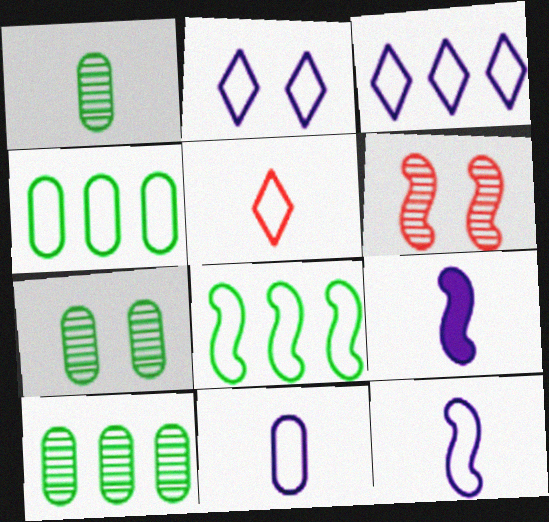[[1, 5, 9], 
[1, 7, 10], 
[6, 8, 9]]